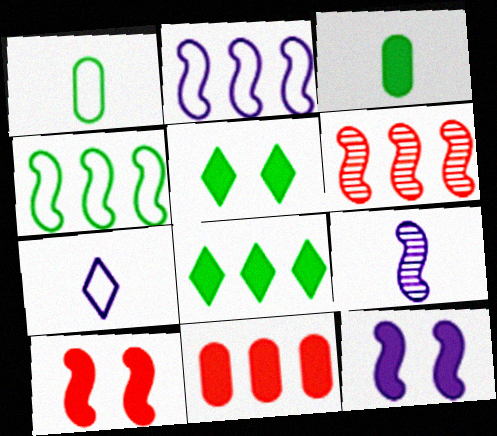[[2, 9, 12], 
[4, 9, 10]]